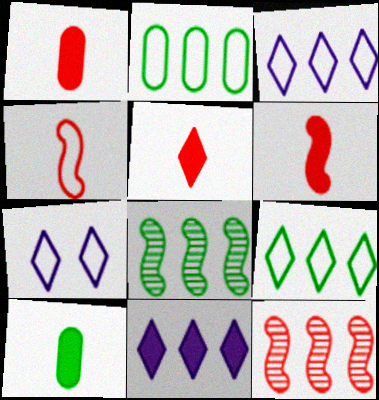[[1, 5, 6], 
[1, 7, 8], 
[2, 4, 7], 
[2, 11, 12], 
[7, 10, 12]]